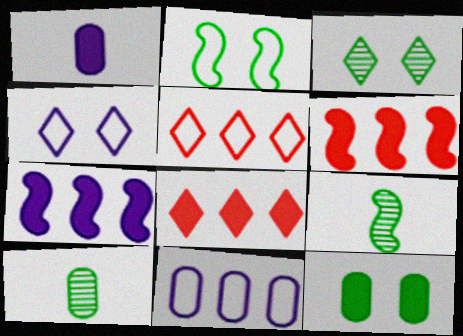[[2, 3, 12], 
[4, 6, 10]]